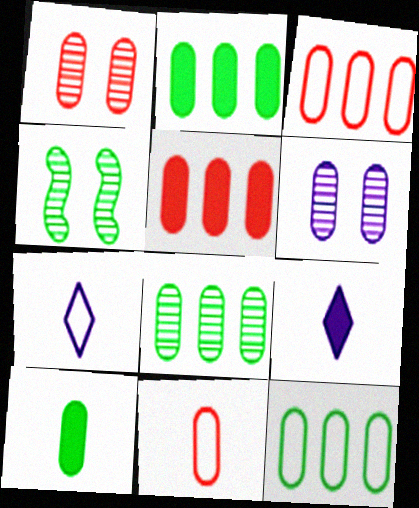[[1, 5, 11], 
[2, 6, 11], 
[2, 8, 12], 
[3, 4, 9], 
[3, 6, 10], 
[4, 5, 7]]